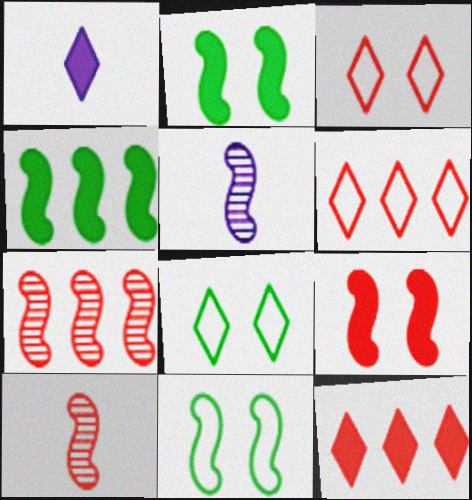[]